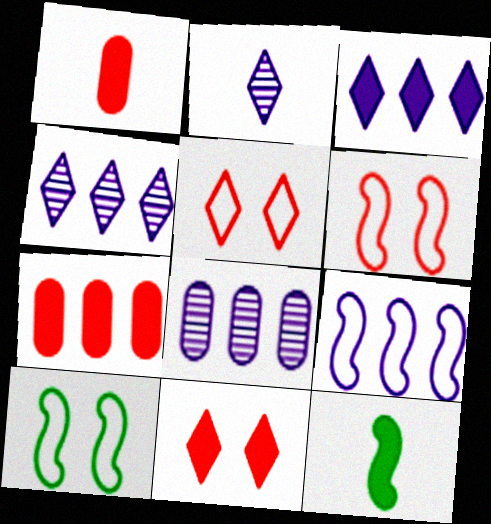[[1, 4, 10], 
[2, 7, 10], 
[3, 8, 9], 
[5, 8, 12]]